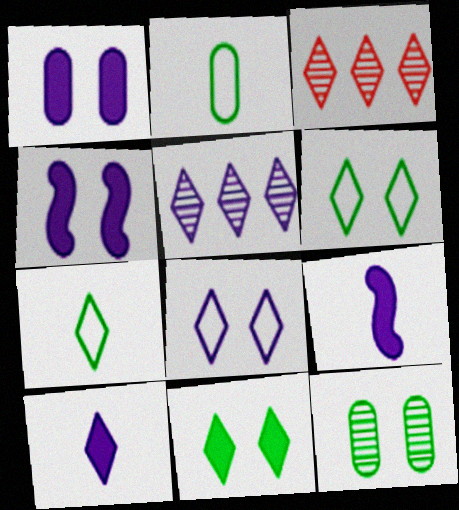[[2, 3, 4], 
[3, 6, 10], 
[5, 8, 10]]